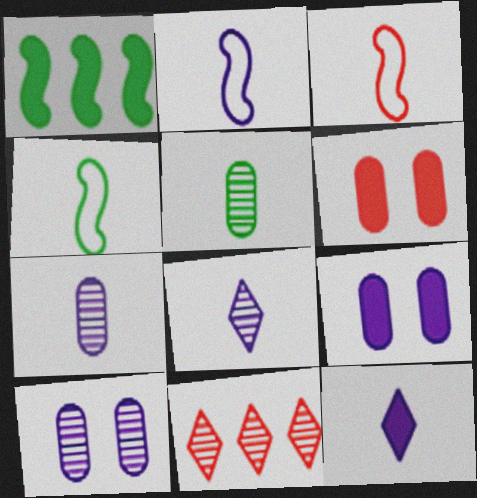[[1, 6, 12], 
[2, 3, 4], 
[2, 7, 12], 
[3, 5, 12], 
[3, 6, 11], 
[4, 9, 11]]